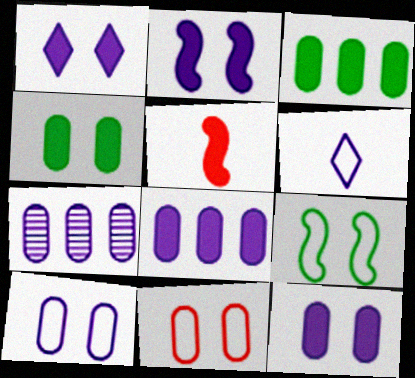[[1, 2, 12], 
[1, 3, 5], 
[2, 6, 7]]